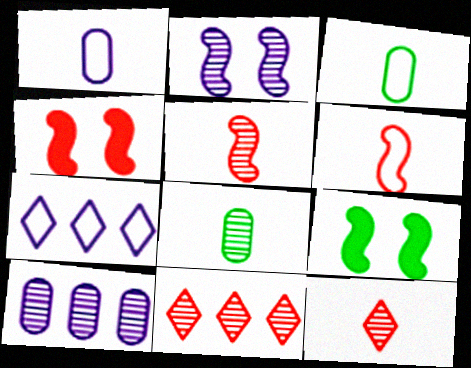[[1, 9, 11], 
[2, 8, 11], 
[4, 7, 8]]